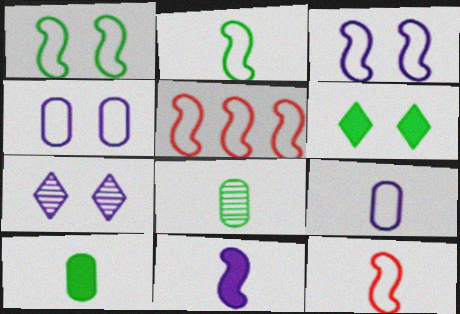[[2, 3, 5], 
[5, 7, 10]]